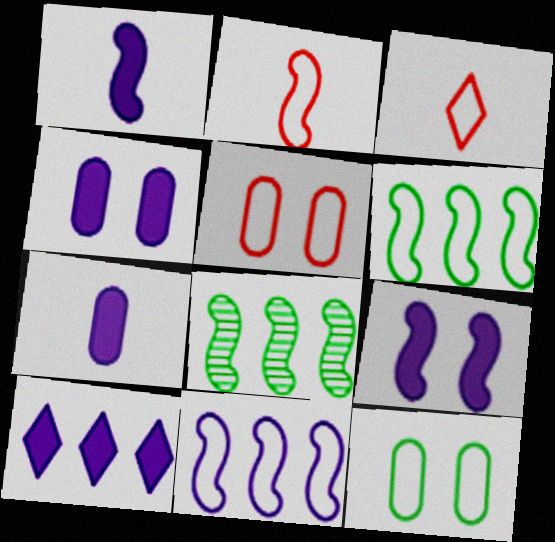[[1, 4, 10], 
[2, 8, 9], 
[3, 4, 8], 
[3, 11, 12], 
[7, 9, 10]]